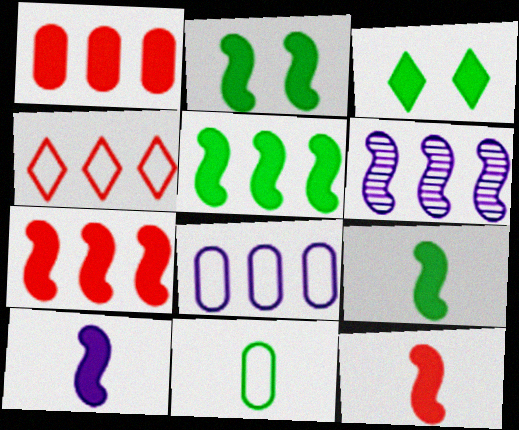[[1, 3, 10], 
[2, 5, 9], 
[2, 7, 10], 
[9, 10, 12]]